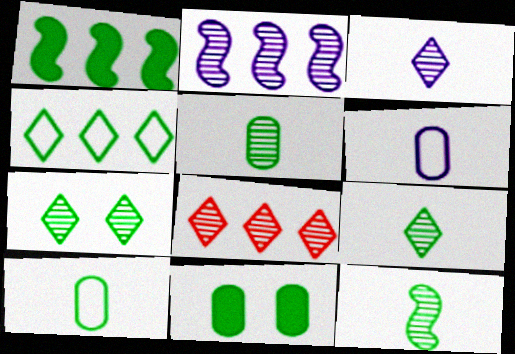[[1, 7, 10], 
[3, 7, 8], 
[4, 11, 12], 
[5, 9, 12]]